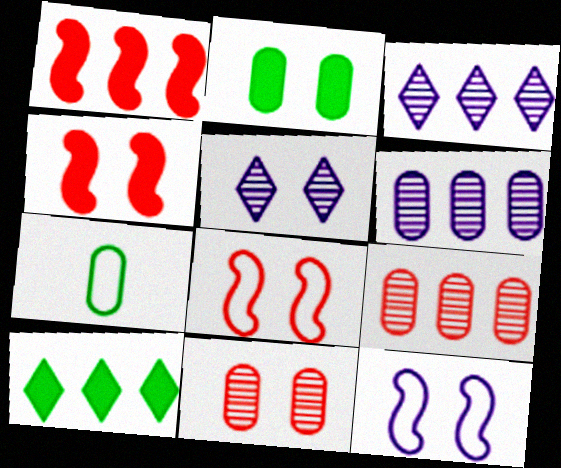[[1, 5, 7], 
[2, 5, 8], 
[3, 4, 7]]